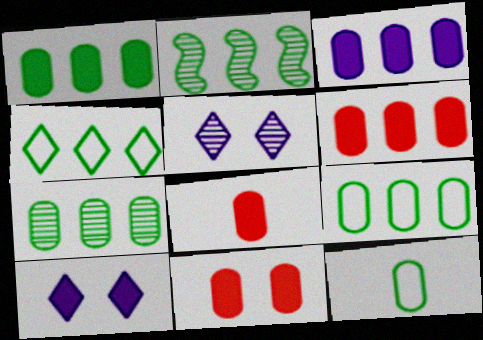[[1, 2, 4], 
[1, 3, 6], 
[1, 7, 9], 
[6, 8, 11]]